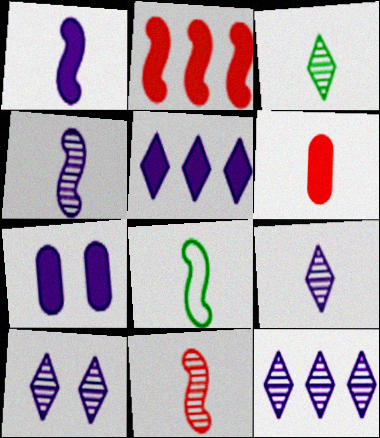[[1, 5, 7], 
[1, 8, 11], 
[6, 8, 9], 
[9, 10, 12]]